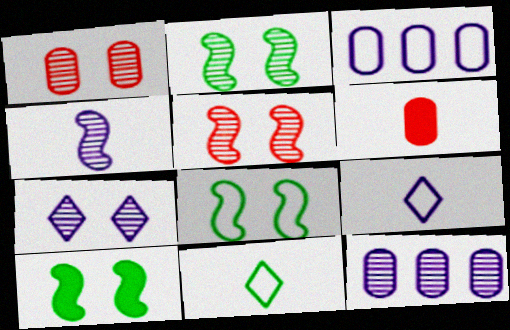[[1, 2, 7], 
[2, 8, 10], 
[4, 6, 11], 
[4, 7, 12]]